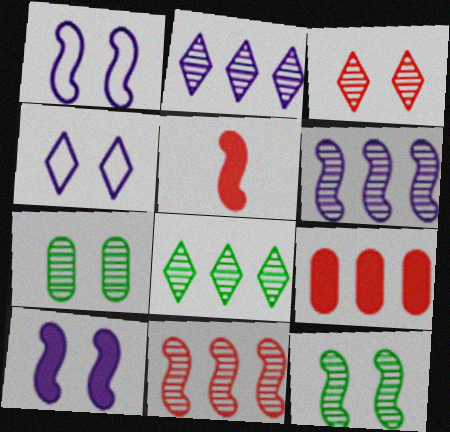[]